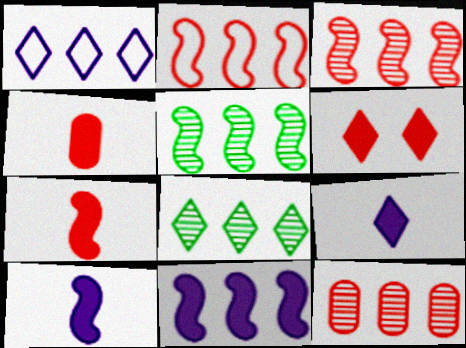[[2, 5, 11]]